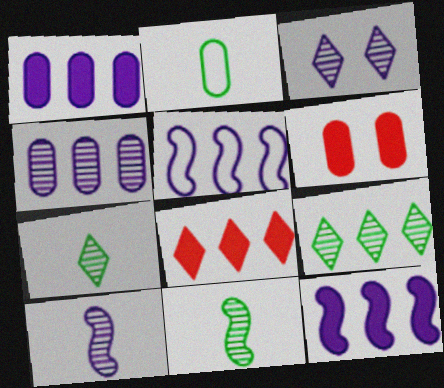[[2, 4, 6], 
[3, 4, 10], 
[5, 6, 7]]